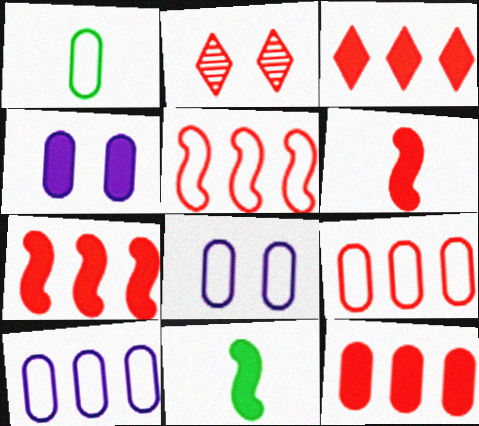[[1, 8, 9], 
[2, 6, 9], 
[2, 10, 11], 
[3, 4, 11], 
[3, 7, 12]]